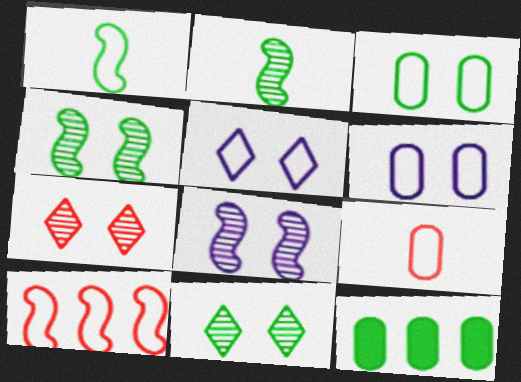[[1, 11, 12]]